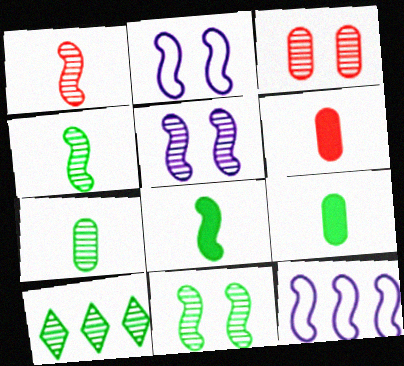[[2, 6, 10], 
[7, 10, 11]]